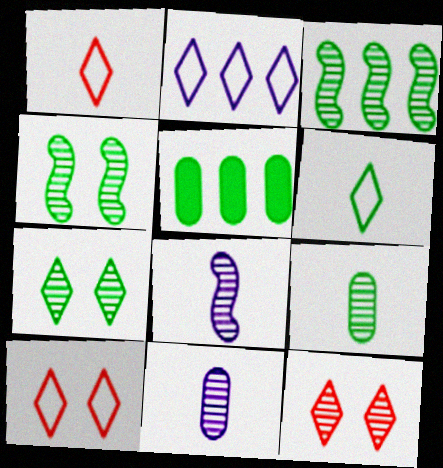[[2, 6, 10], 
[3, 7, 9], 
[3, 11, 12], 
[4, 5, 6], 
[5, 8, 10]]